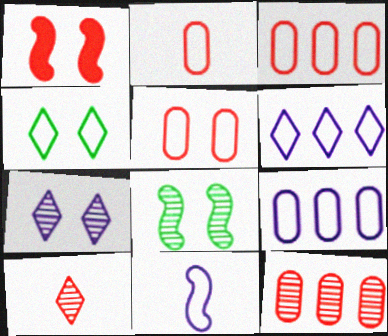[[1, 3, 10], 
[2, 3, 5], 
[3, 4, 11]]